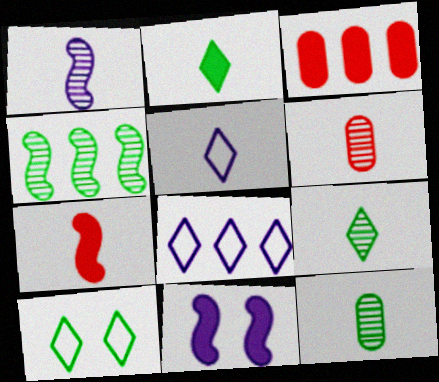[[1, 3, 10], 
[1, 6, 9], 
[2, 3, 11], 
[3, 4, 8], 
[5, 7, 12]]